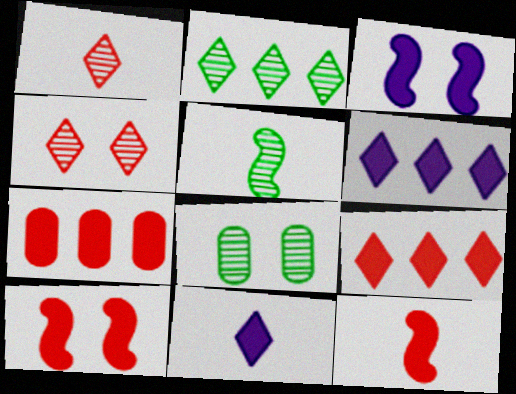[[2, 5, 8]]